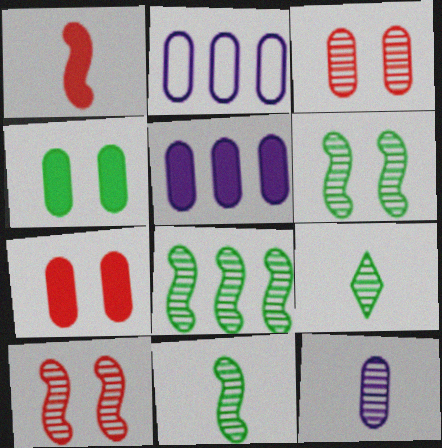[[6, 8, 11]]